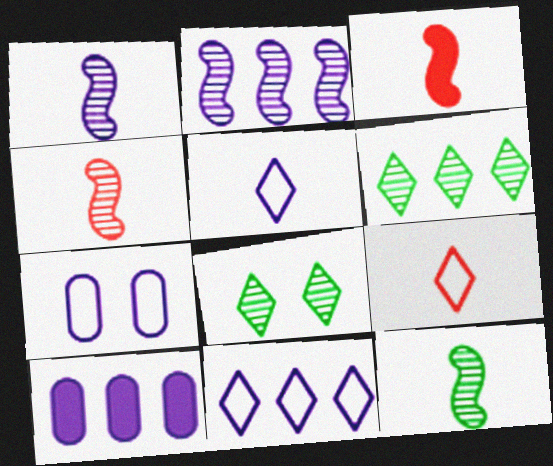[[1, 4, 12], 
[2, 10, 11], 
[3, 6, 7]]